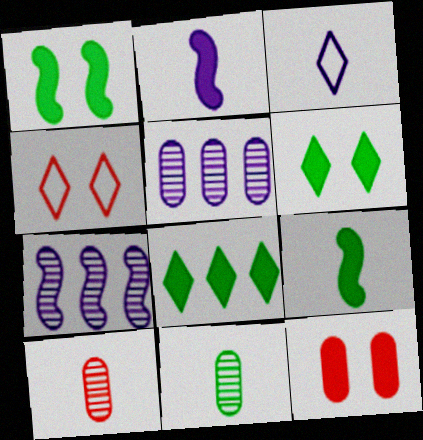[[2, 8, 12], 
[3, 9, 10], 
[4, 5, 9]]